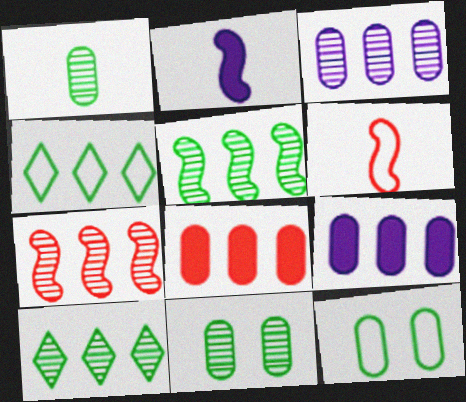[[3, 7, 10], 
[4, 7, 9]]